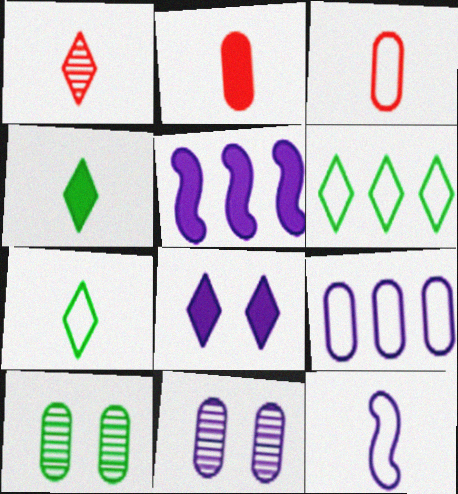[[1, 6, 8], 
[2, 9, 10], 
[3, 7, 12]]